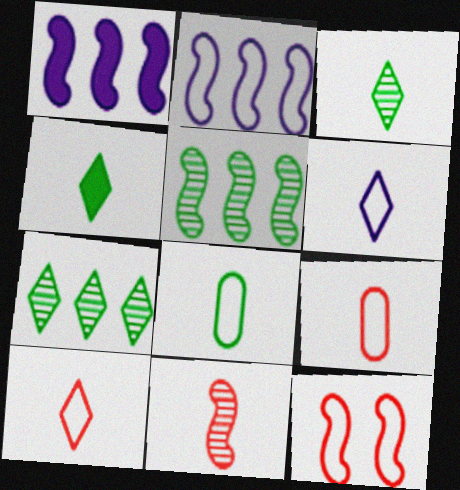[]